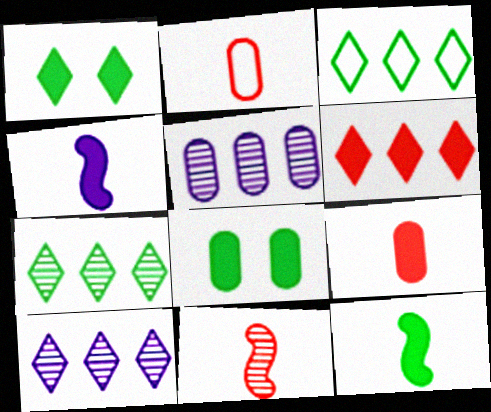[[2, 5, 8], 
[3, 6, 10], 
[4, 6, 8]]